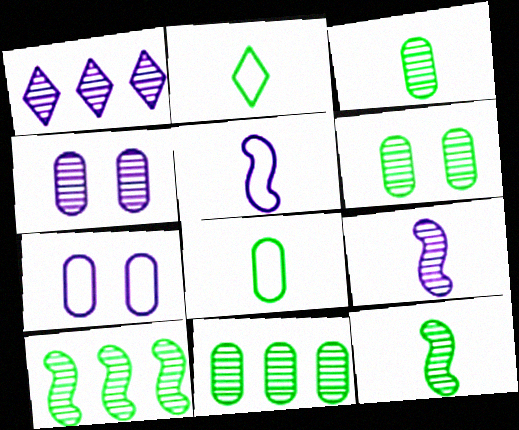[[1, 4, 9], 
[3, 6, 11]]